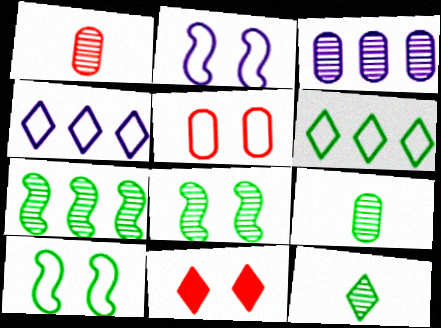[[4, 11, 12]]